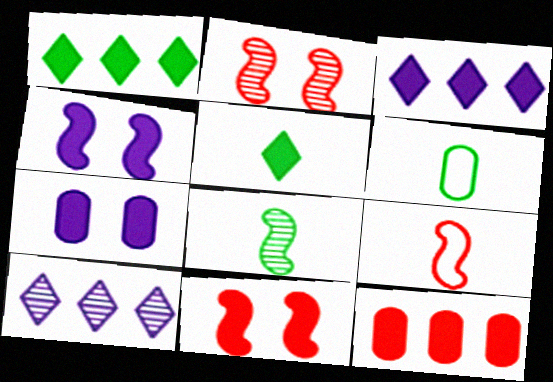[[2, 3, 6], 
[4, 5, 12], 
[5, 6, 8], 
[6, 10, 11]]